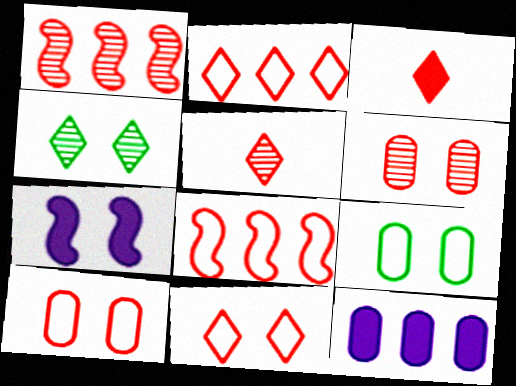[[1, 3, 10], 
[1, 5, 6], 
[3, 6, 8], 
[4, 7, 10]]